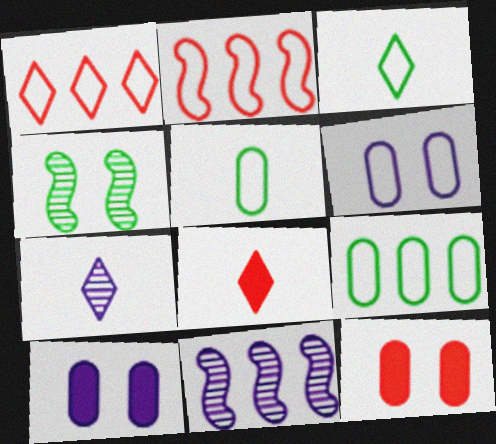[[2, 3, 6], 
[3, 7, 8], 
[3, 11, 12]]